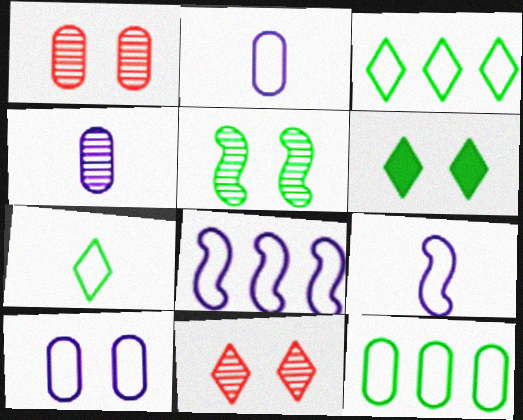[]